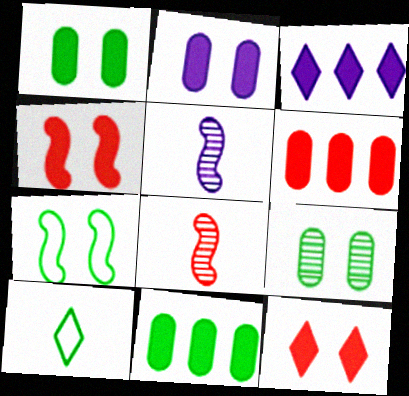[]